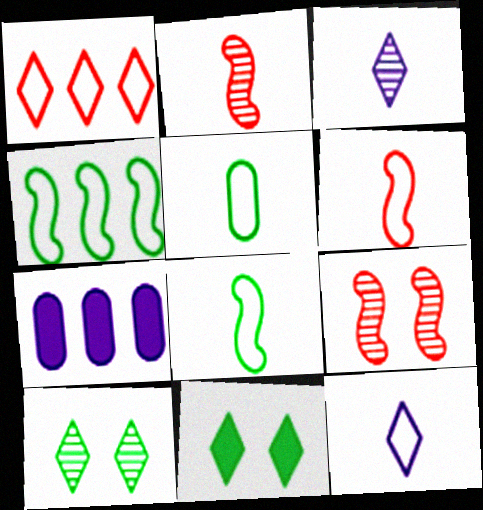[[1, 3, 11], 
[5, 6, 12], 
[6, 7, 10]]